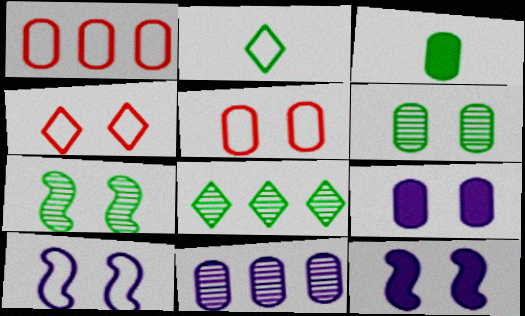[[1, 2, 10], 
[3, 5, 11], 
[4, 6, 12], 
[4, 7, 9], 
[5, 6, 9]]